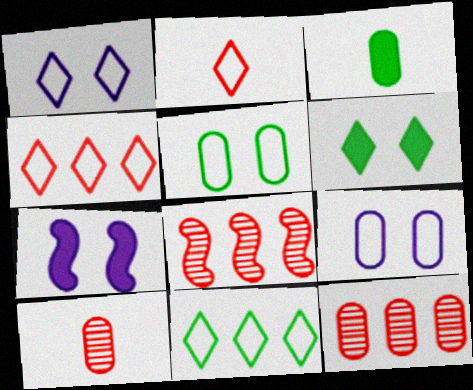[[1, 2, 11], 
[1, 3, 8], 
[3, 9, 12], 
[7, 10, 11]]